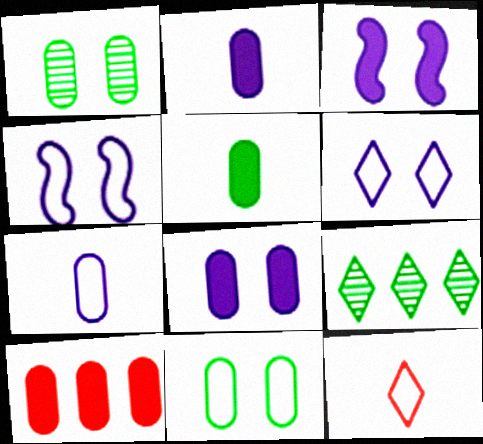[[1, 7, 10], 
[5, 8, 10]]